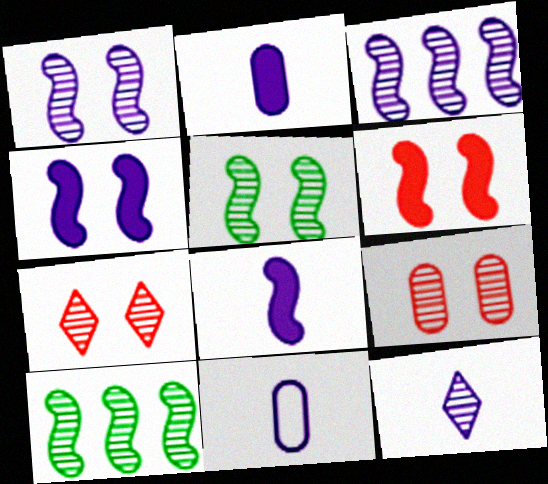[[8, 11, 12], 
[9, 10, 12]]